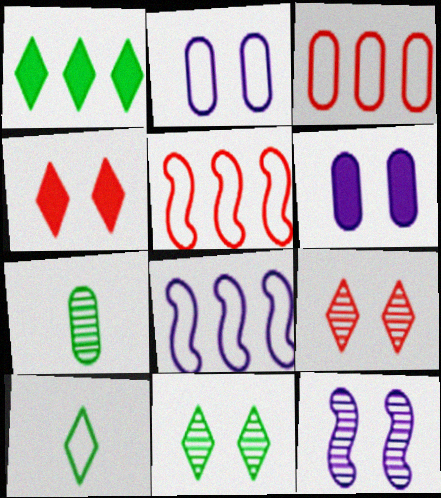[[1, 10, 11], 
[2, 5, 10], 
[3, 6, 7], 
[4, 7, 8]]